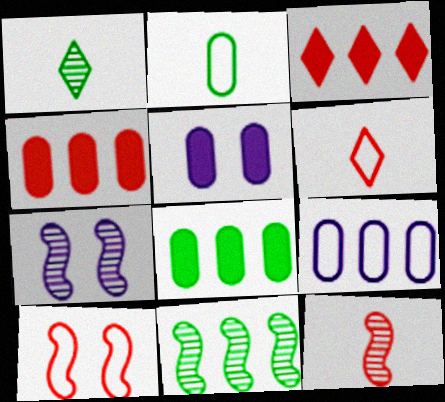[[2, 3, 7], 
[3, 9, 11], 
[5, 6, 11], 
[6, 7, 8], 
[7, 11, 12]]